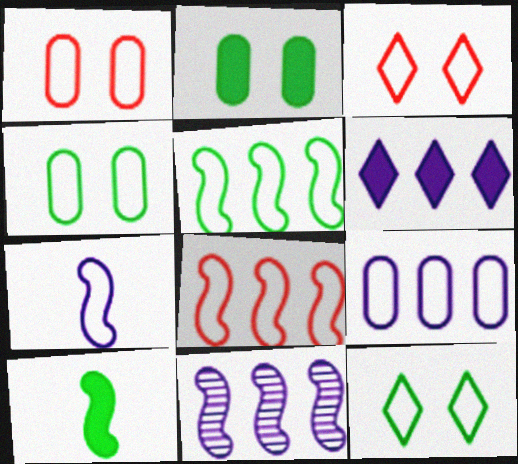[[6, 9, 11]]